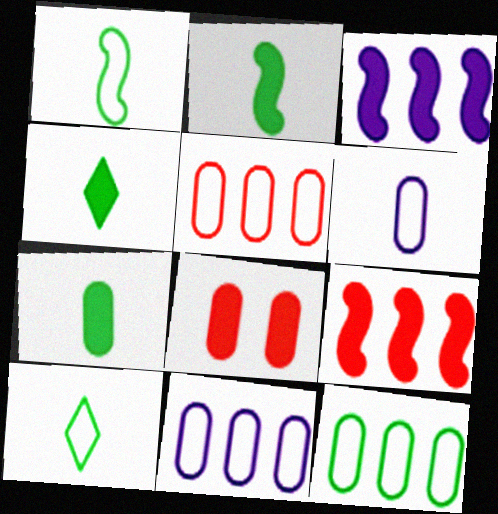[[2, 4, 7], 
[3, 4, 8], 
[5, 11, 12]]